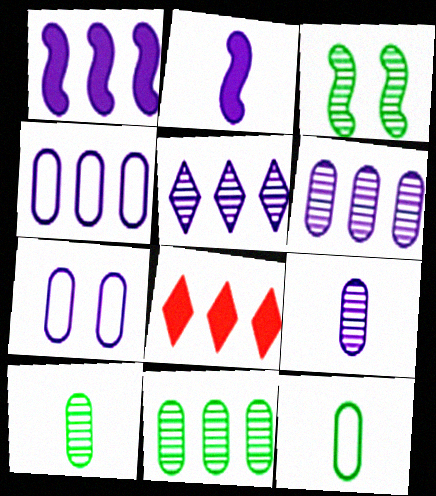[[1, 4, 5], 
[2, 5, 7]]